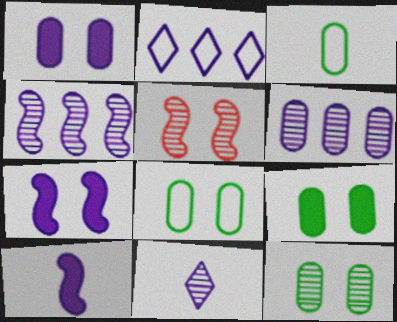[[8, 9, 12]]